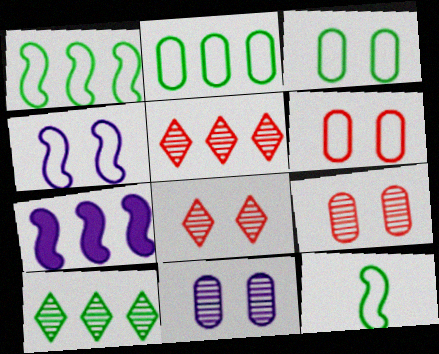[[2, 5, 7]]